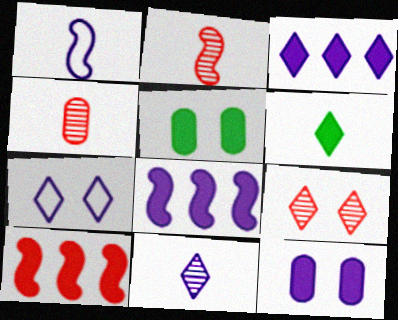[[1, 4, 6], 
[3, 7, 11], 
[6, 10, 12]]